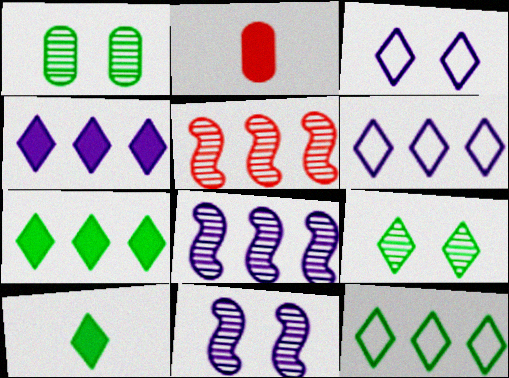[[2, 11, 12], 
[9, 10, 12]]